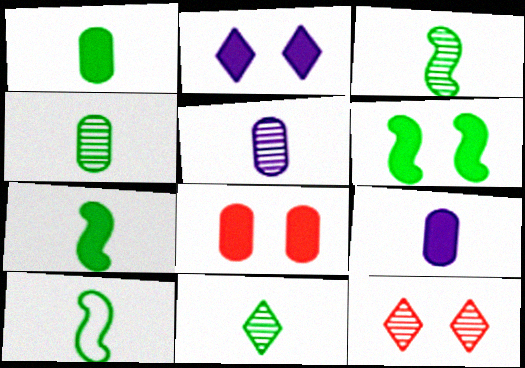[[1, 10, 11], 
[2, 6, 8], 
[3, 4, 11], 
[3, 7, 10]]